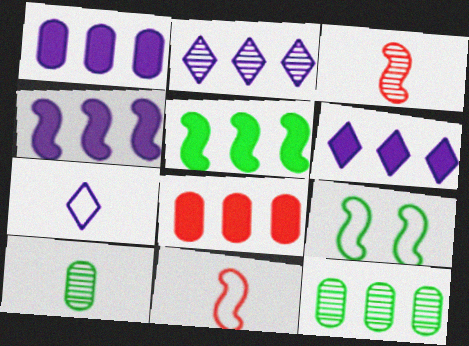[[1, 4, 6], 
[3, 4, 9], 
[5, 6, 8]]